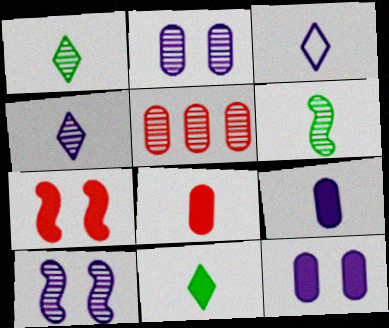[[1, 5, 10], 
[3, 6, 8]]